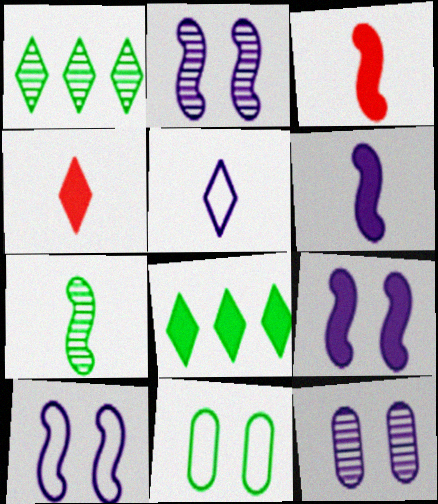[[2, 9, 10], 
[7, 8, 11]]